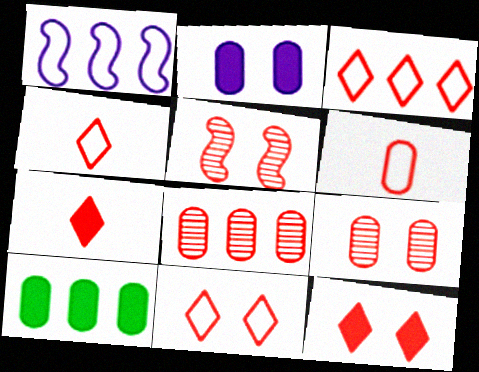[[3, 4, 11]]